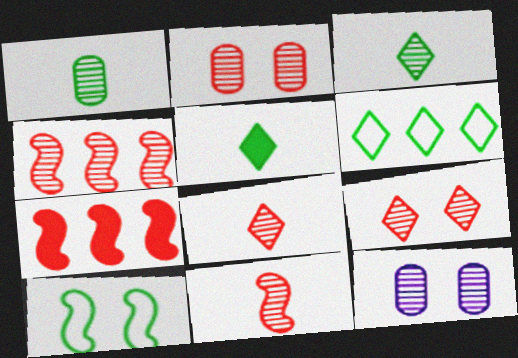[[2, 4, 8], 
[3, 4, 12]]